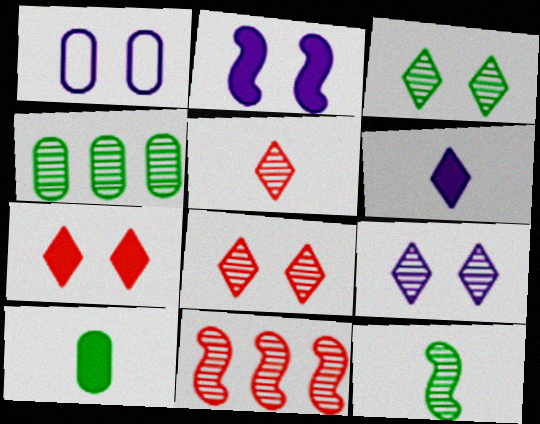[[1, 2, 9], 
[3, 4, 12], 
[3, 8, 9]]